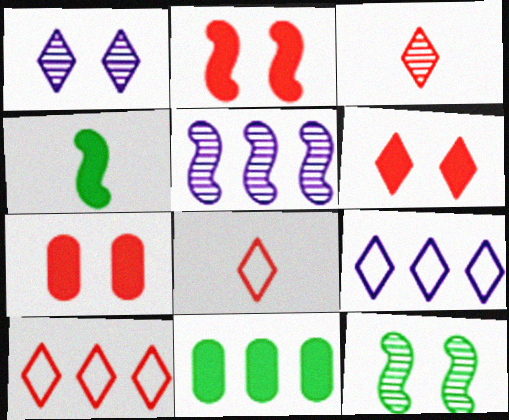[[2, 6, 7], 
[3, 6, 10], 
[5, 10, 11]]